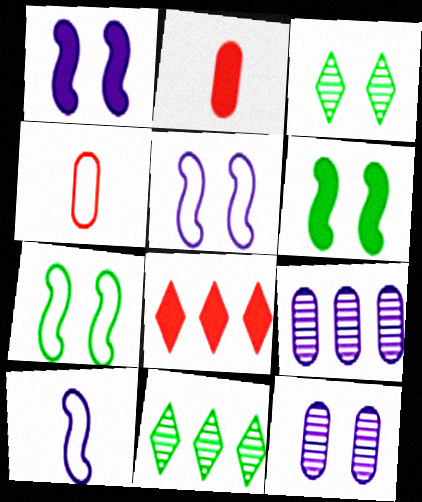[[1, 4, 11], 
[2, 5, 11]]